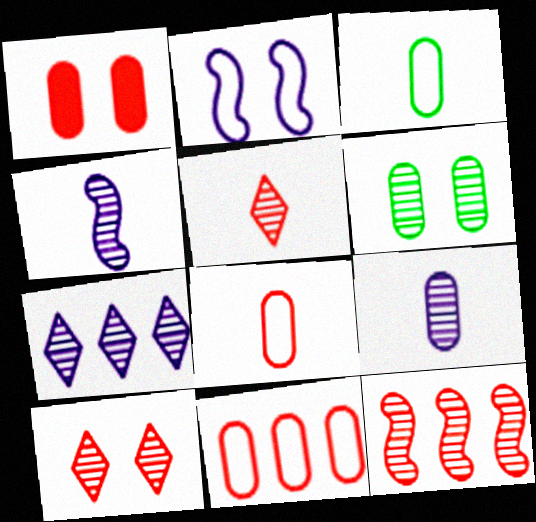[]